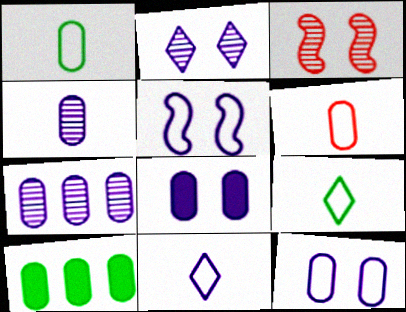[[2, 5, 8], 
[3, 10, 11]]